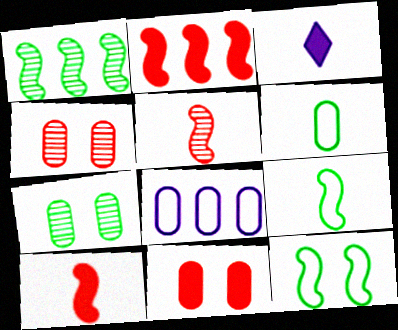[[3, 5, 6]]